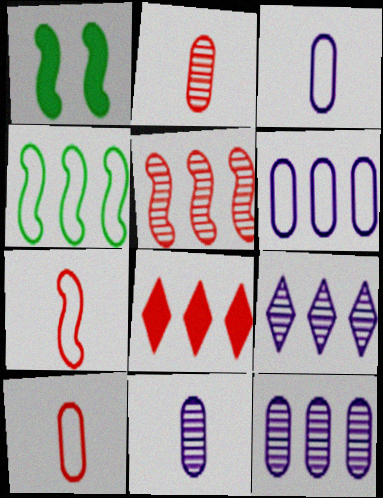[[1, 9, 10], 
[4, 8, 12]]